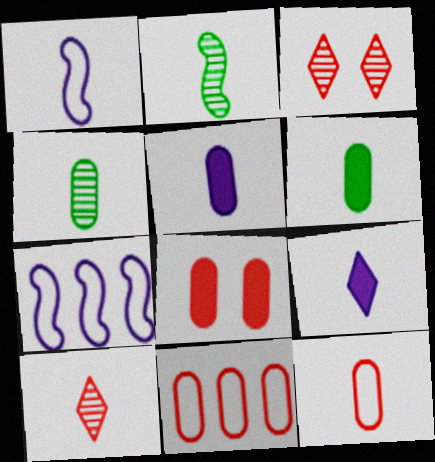[[1, 6, 10], 
[2, 9, 12], 
[3, 6, 7], 
[4, 5, 12]]